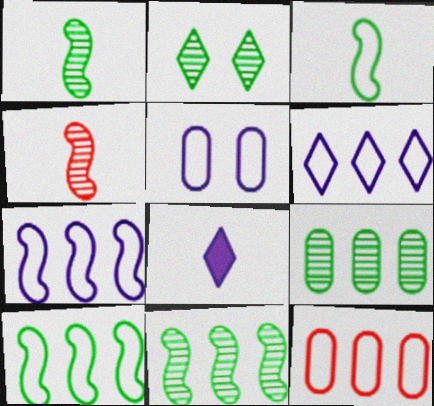[[1, 2, 9], 
[6, 10, 12]]